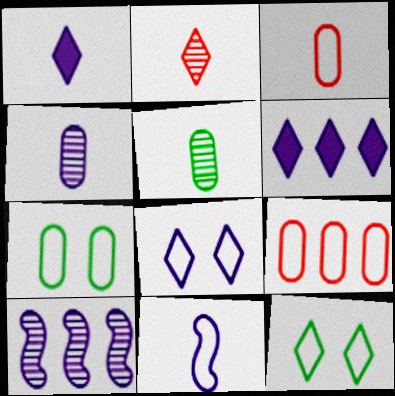[[1, 4, 11], 
[2, 6, 12], 
[9, 11, 12]]